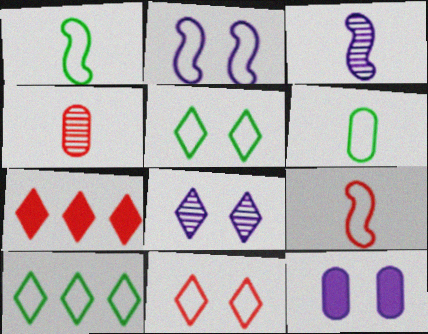[[2, 8, 12]]